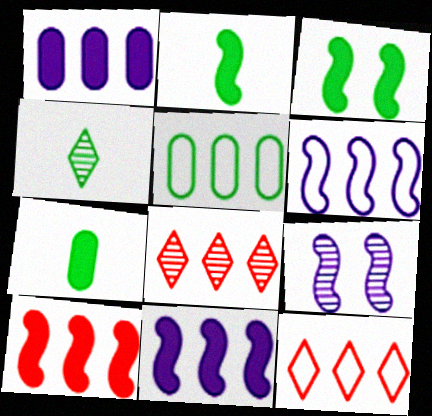[[3, 4, 5], 
[5, 6, 12], 
[5, 8, 11], 
[7, 9, 12]]